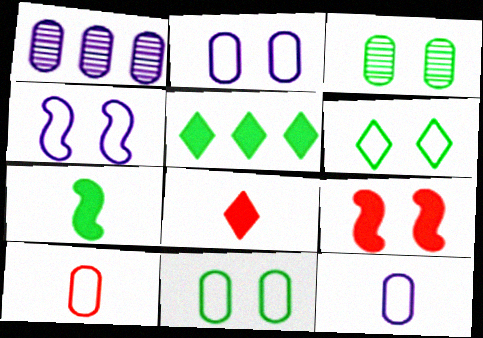[]